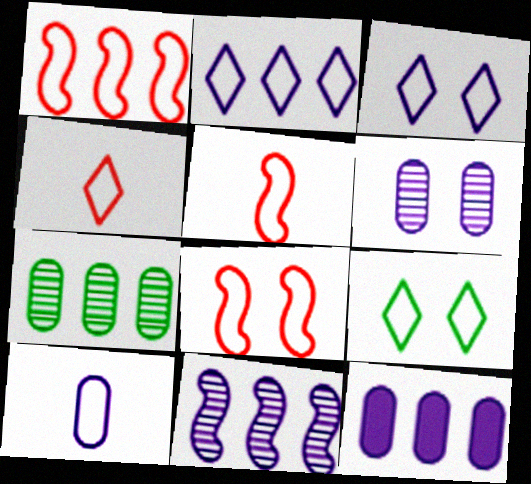[[1, 5, 8], 
[1, 9, 10], 
[2, 4, 9], 
[2, 11, 12], 
[6, 10, 12]]